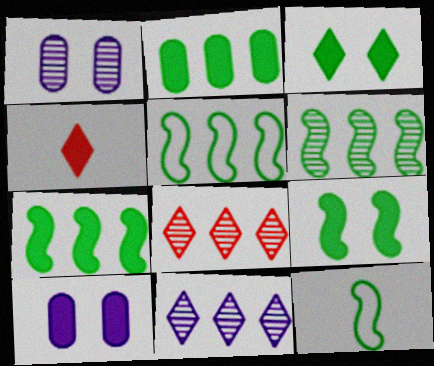[[1, 4, 5], 
[4, 7, 10], 
[5, 6, 7], 
[6, 9, 12], 
[8, 10, 12]]